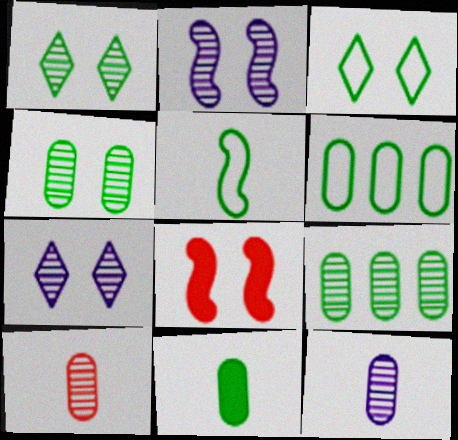[[3, 5, 6], 
[4, 6, 11]]